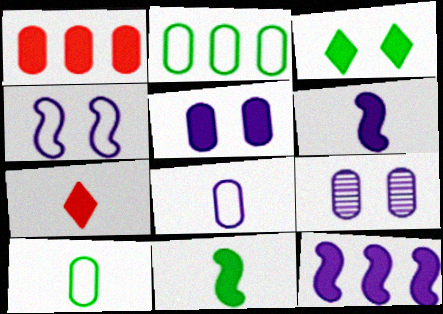[[1, 3, 6], 
[1, 9, 10]]